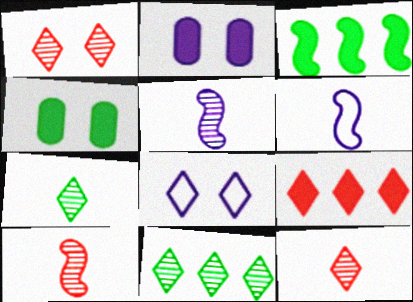[[7, 8, 9]]